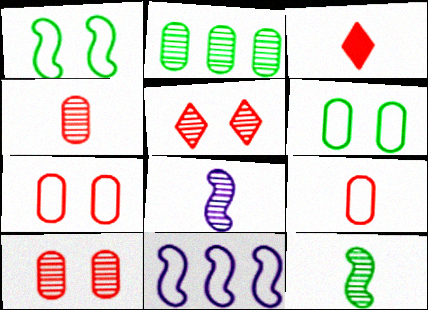[[2, 5, 8]]